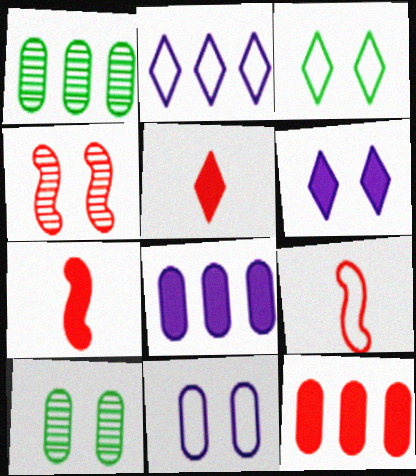[[1, 6, 9], 
[2, 7, 10]]